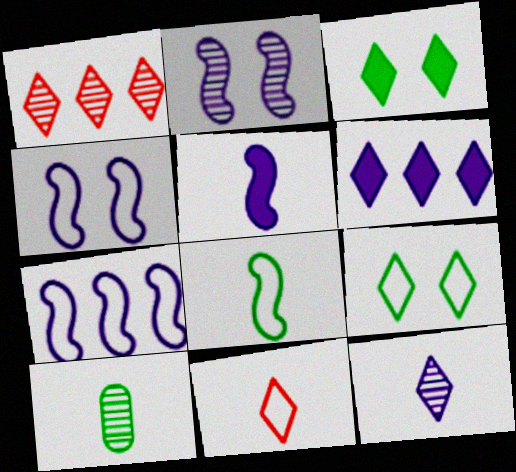[[1, 2, 10], 
[2, 5, 7], 
[5, 10, 11]]